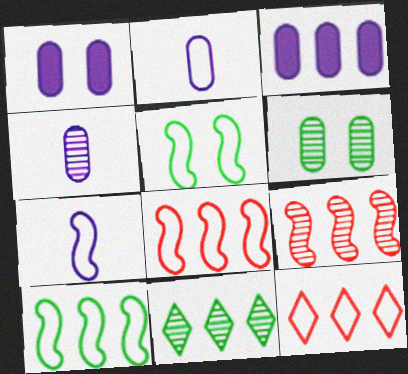[[2, 5, 12], 
[3, 8, 11], 
[5, 7, 8]]